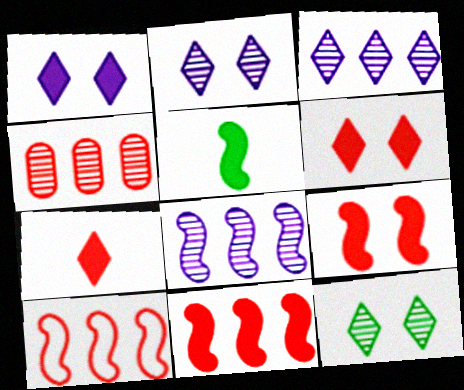[]